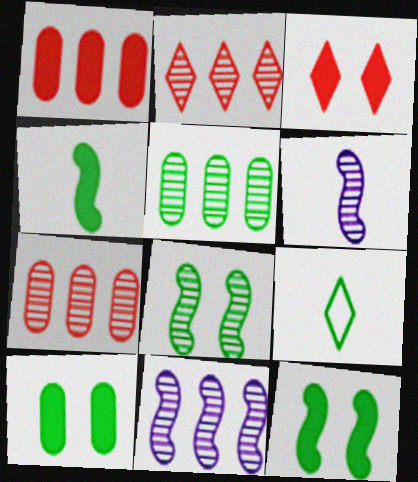[[2, 5, 11], 
[5, 9, 12]]